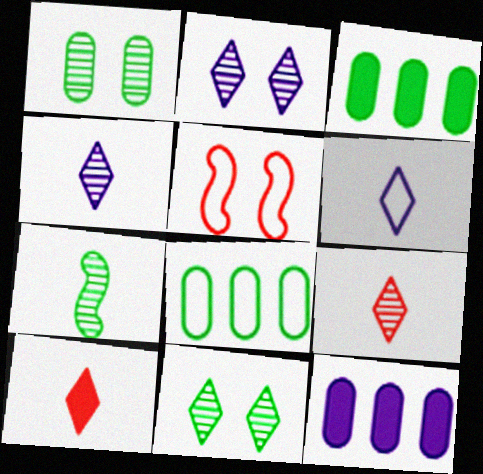[[3, 4, 5], 
[5, 6, 8]]